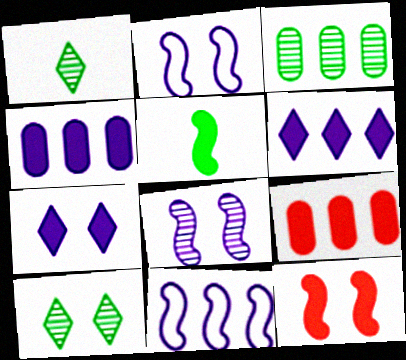[[1, 2, 9], 
[5, 7, 9]]